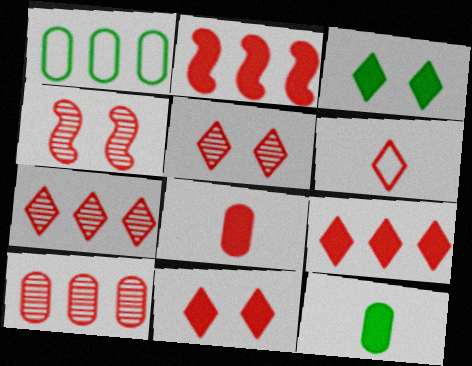[[2, 8, 11], 
[5, 6, 9], 
[6, 7, 11]]